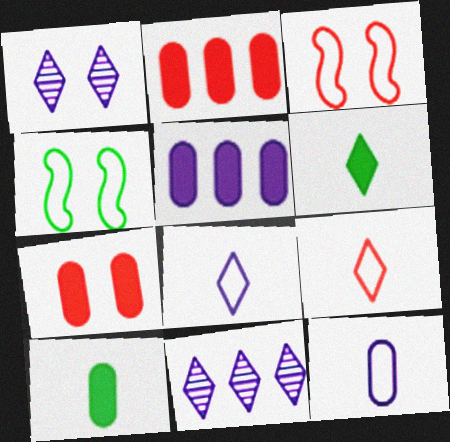[[1, 4, 7], 
[3, 10, 11], 
[5, 7, 10]]